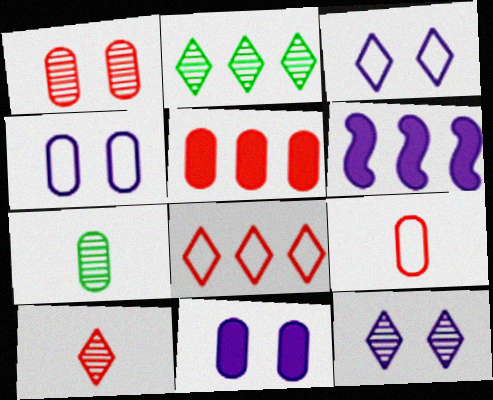[[1, 5, 9], 
[2, 10, 12], 
[4, 5, 7]]